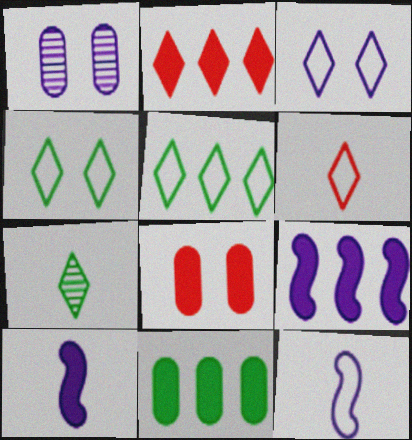[[2, 3, 7], 
[2, 9, 11], 
[3, 5, 6]]